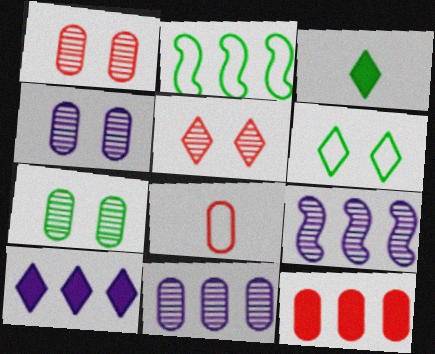[[1, 4, 7], 
[1, 8, 12], 
[2, 3, 7]]